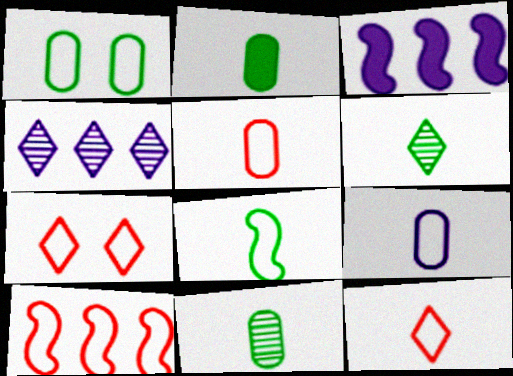[[2, 6, 8], 
[3, 7, 11], 
[5, 7, 10], 
[8, 9, 12]]